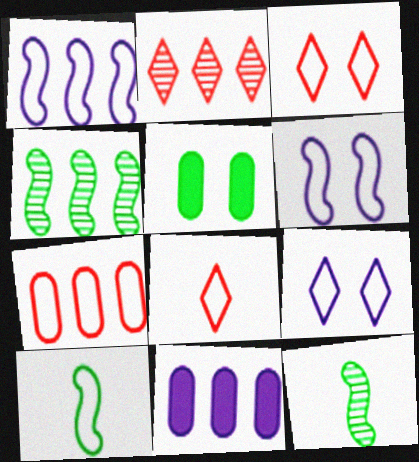[[3, 11, 12], 
[7, 9, 10]]